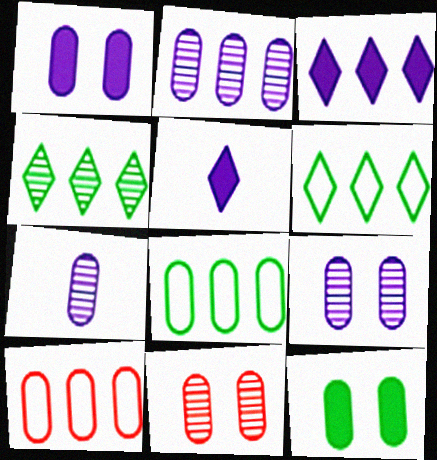[[2, 7, 9], 
[7, 10, 12]]